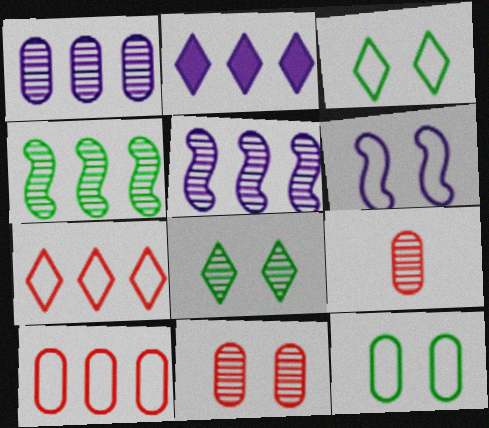[[2, 4, 10], 
[5, 8, 9]]